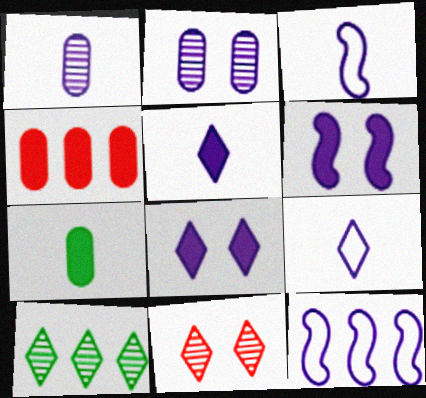[[1, 3, 5], 
[1, 8, 12], 
[2, 5, 12], 
[4, 10, 12], 
[7, 11, 12]]